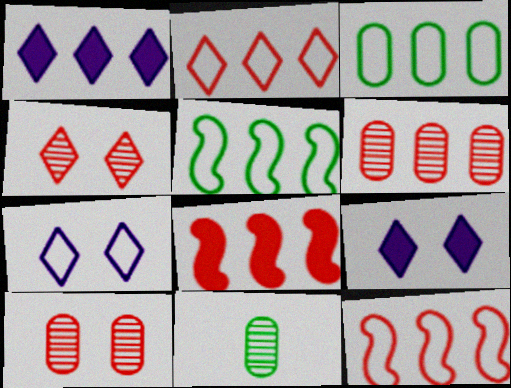[[1, 5, 6], 
[2, 6, 8], 
[7, 8, 11], 
[9, 11, 12]]